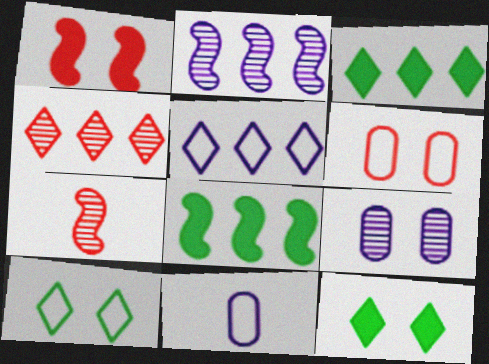[[1, 9, 10], 
[3, 4, 5]]